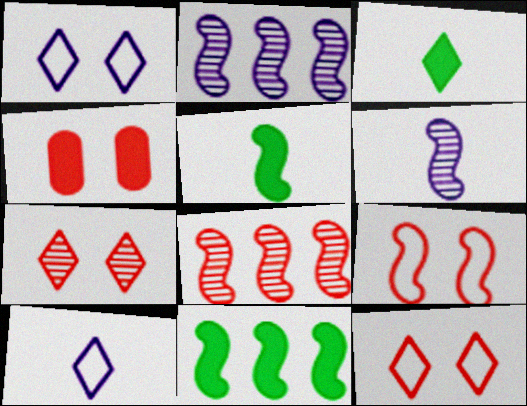[[2, 5, 9], 
[4, 7, 9], 
[6, 9, 11]]